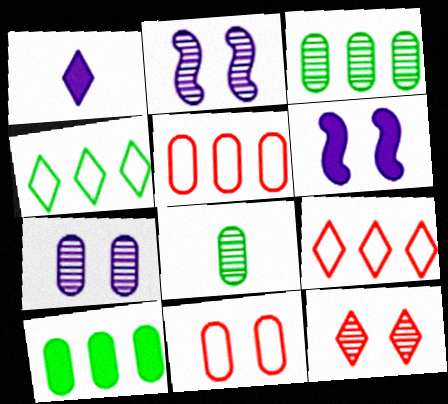[[1, 4, 12], 
[6, 8, 9]]